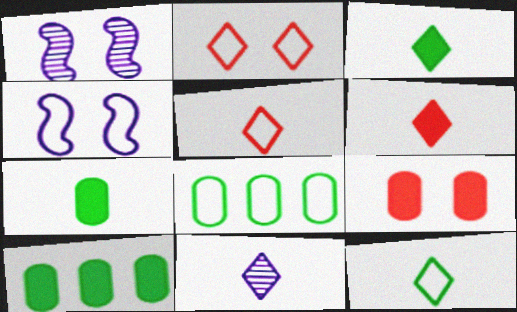[[1, 5, 10], 
[1, 6, 8], 
[3, 5, 11], 
[4, 5, 8], 
[6, 11, 12]]